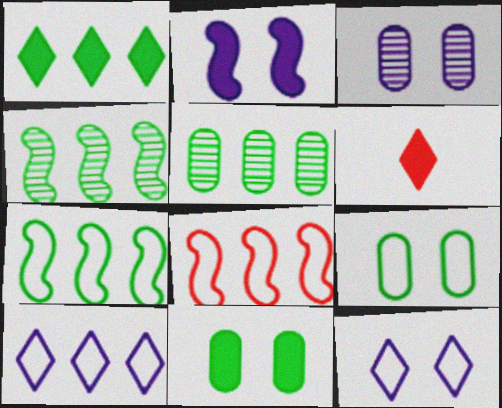[[1, 5, 7], 
[2, 3, 12], 
[3, 6, 7]]